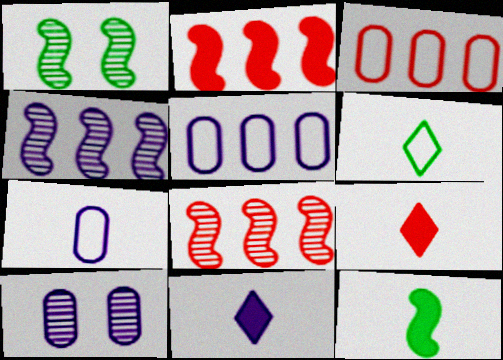[[1, 3, 11], 
[1, 5, 9], 
[2, 6, 10]]